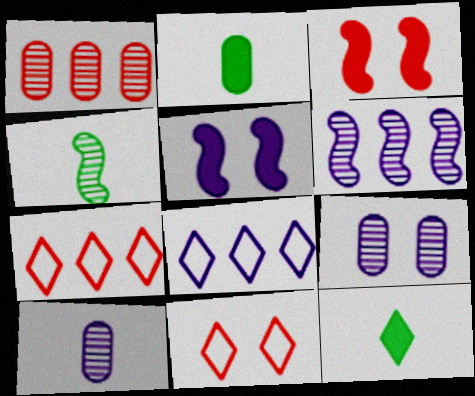[[2, 6, 11], 
[5, 8, 10]]